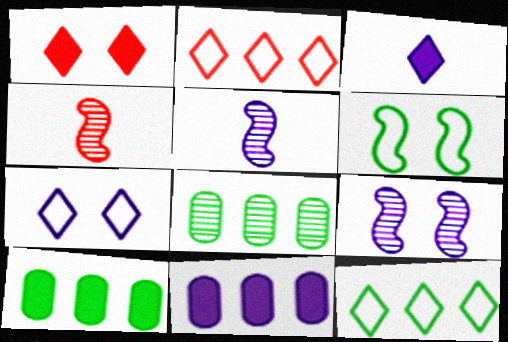[[4, 7, 10], 
[5, 7, 11]]